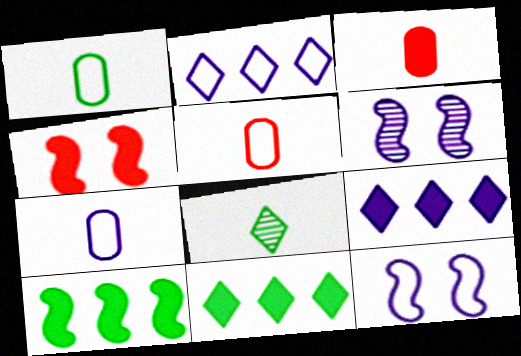[[1, 5, 7], 
[2, 7, 12], 
[5, 6, 11], 
[6, 7, 9]]